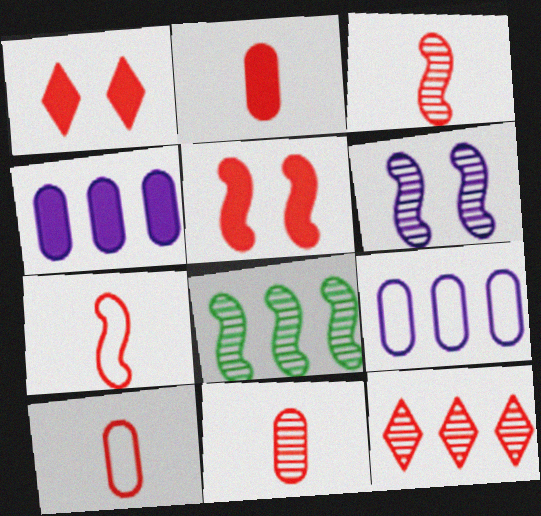[[2, 10, 11], 
[3, 6, 8], 
[5, 10, 12]]